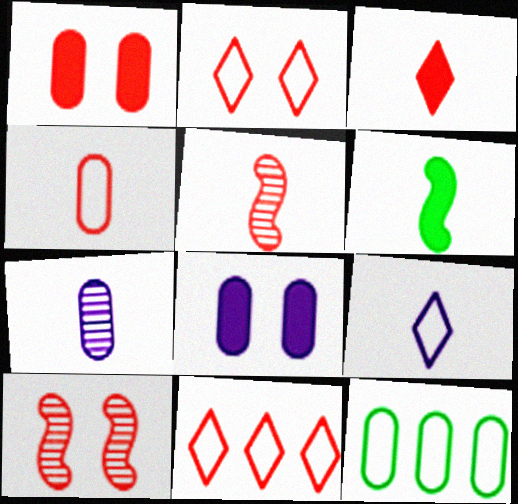[[1, 2, 10], 
[1, 5, 11], 
[1, 7, 12], 
[3, 4, 5]]